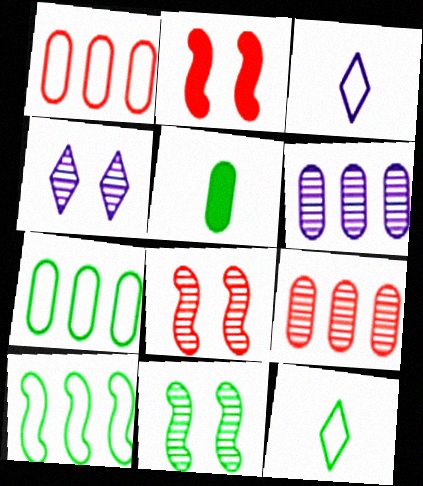[[2, 6, 12]]